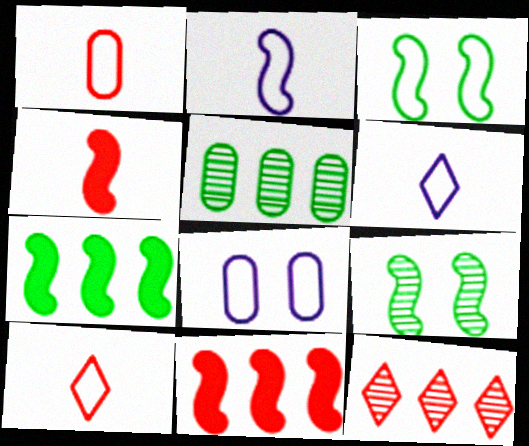[[2, 9, 11]]